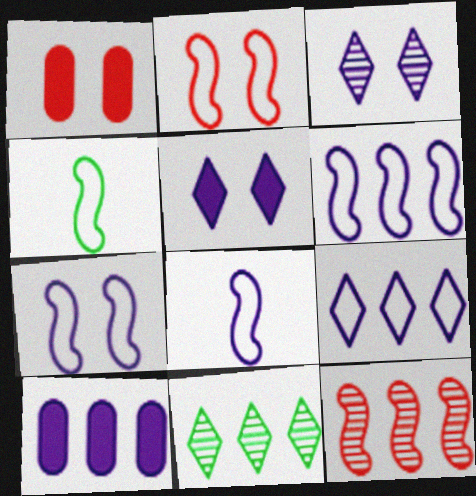[[1, 8, 11], 
[2, 4, 6], 
[3, 8, 10], 
[6, 7, 8]]